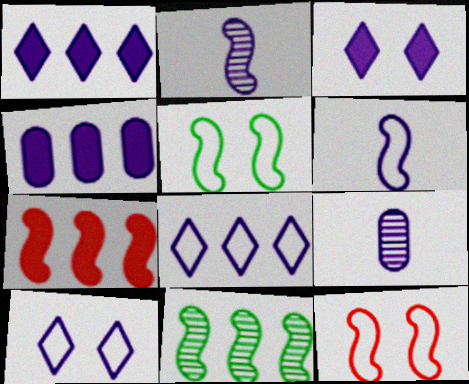[[2, 4, 10], 
[2, 5, 7]]